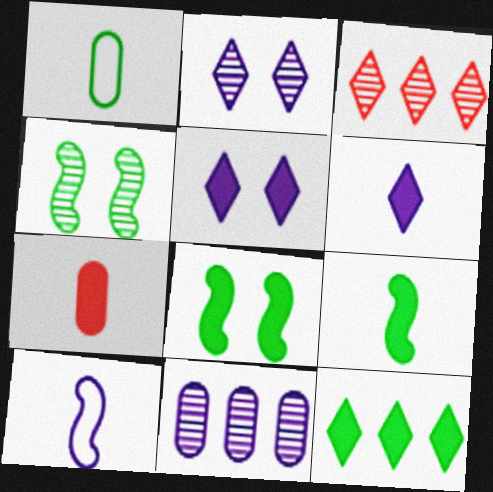[[1, 4, 12], 
[5, 10, 11], 
[6, 7, 9]]